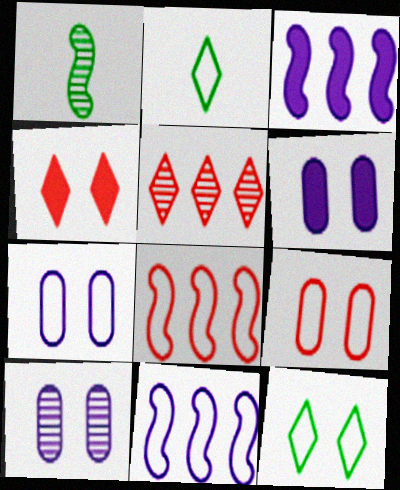[[1, 5, 10], 
[2, 7, 8], 
[2, 9, 11], 
[6, 7, 10]]